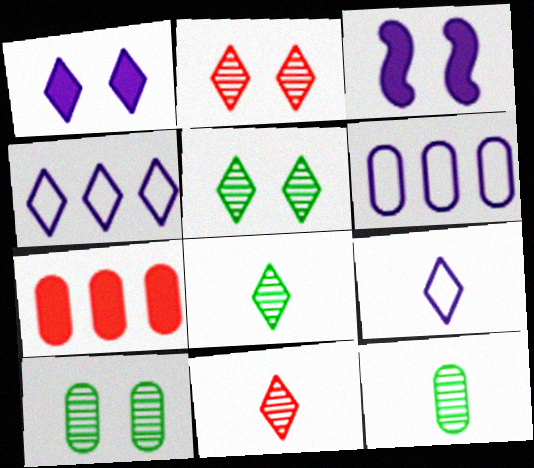[]